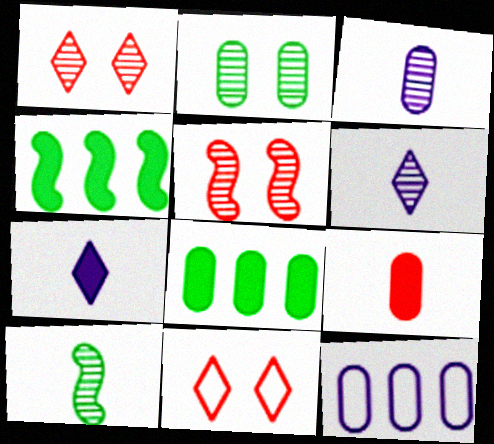[[2, 9, 12], 
[3, 4, 11]]